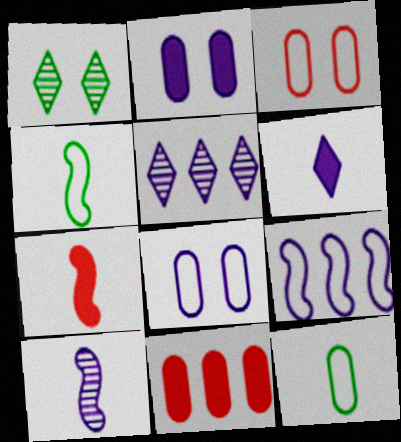[[4, 7, 10]]